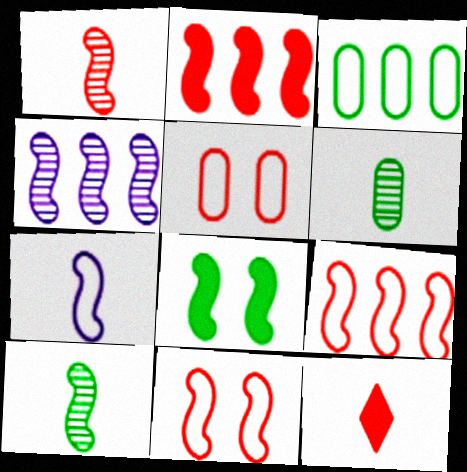[[1, 2, 11], 
[6, 7, 12]]